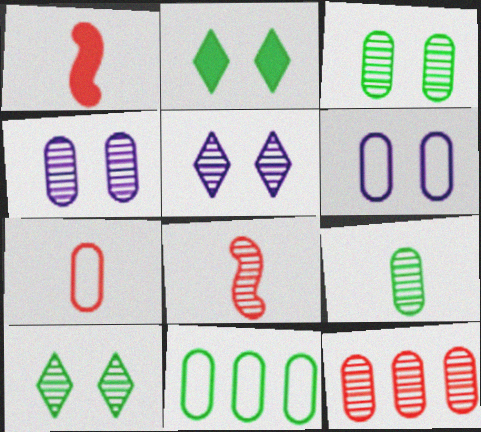[[1, 5, 11], 
[4, 9, 12], 
[6, 7, 11]]